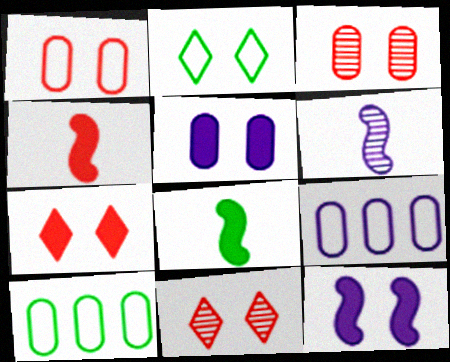[[2, 3, 12], 
[6, 7, 10], 
[8, 9, 11]]